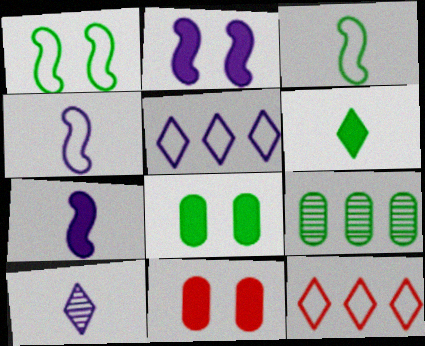[[1, 6, 9]]